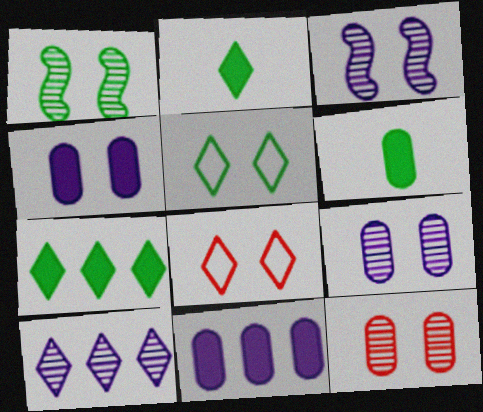[[1, 4, 8], 
[2, 8, 10]]